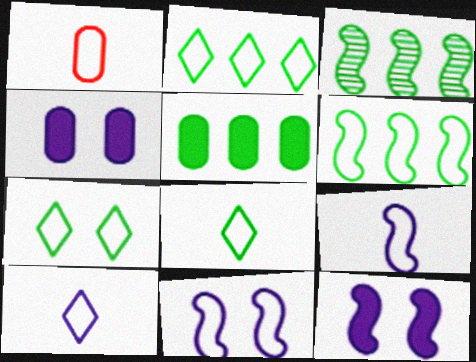[[1, 2, 11], 
[1, 8, 9], 
[2, 3, 5], 
[2, 7, 8]]